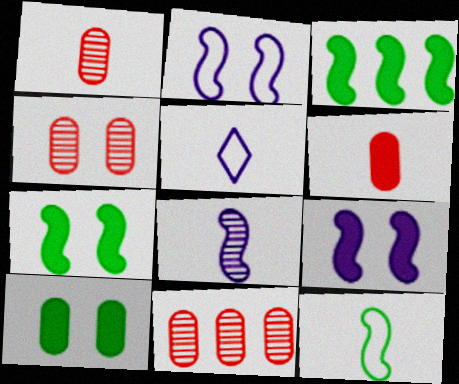[[1, 4, 11], 
[3, 4, 5], 
[5, 7, 11]]